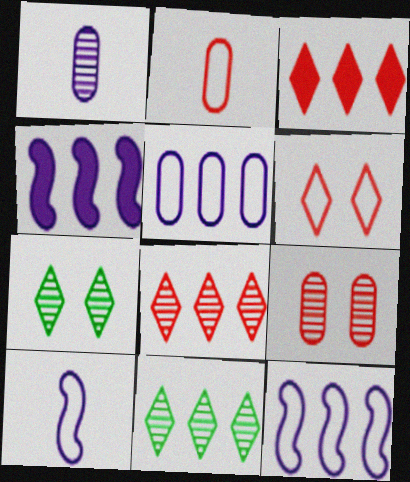[[2, 4, 7]]